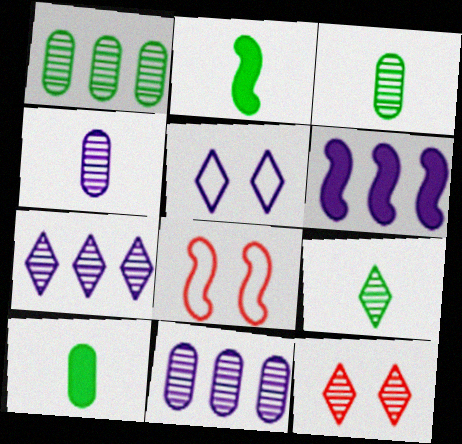[[4, 5, 6], 
[7, 8, 10], 
[7, 9, 12]]